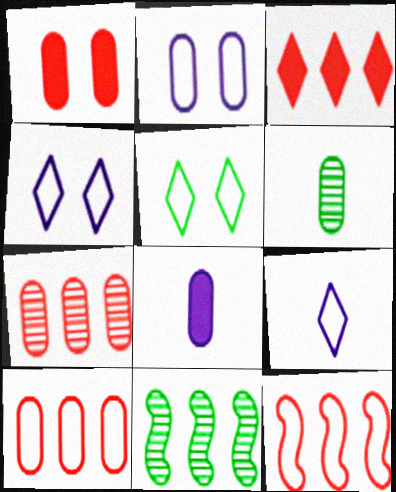[[1, 9, 11], 
[3, 7, 12]]